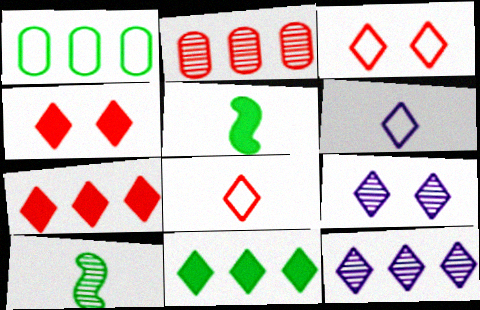[[2, 9, 10], 
[8, 9, 11]]